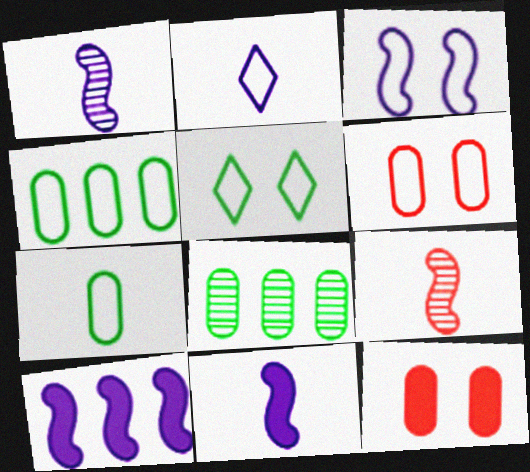[[1, 3, 10], 
[3, 5, 6]]